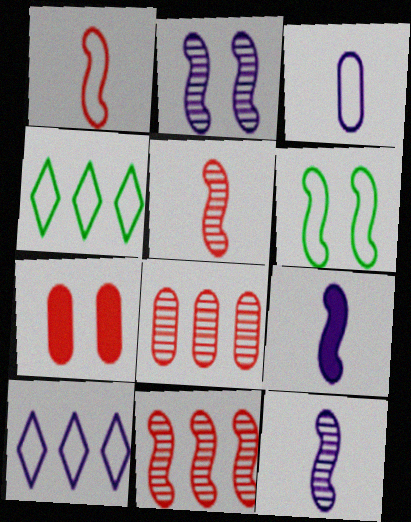[[4, 7, 12], 
[6, 9, 11]]